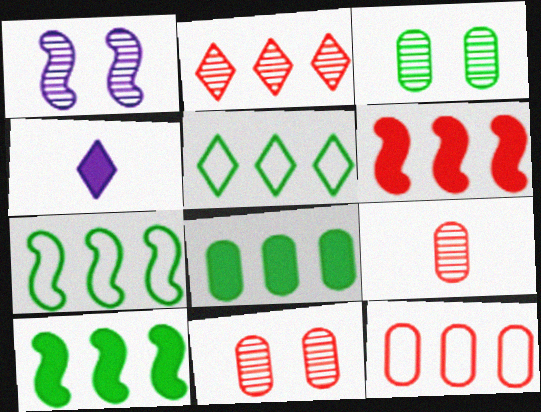[[2, 6, 12], 
[4, 7, 11]]